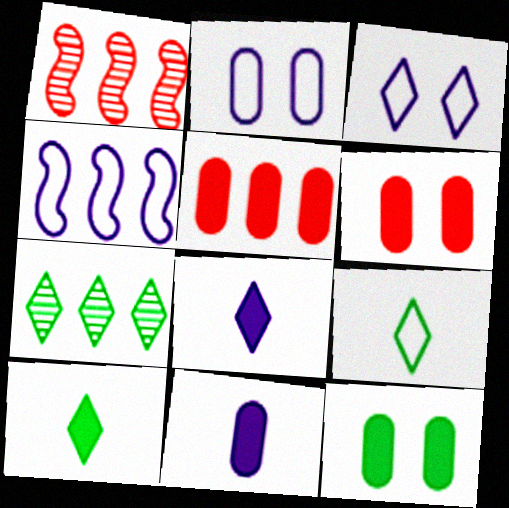[[1, 2, 10], 
[4, 5, 7], 
[5, 11, 12]]